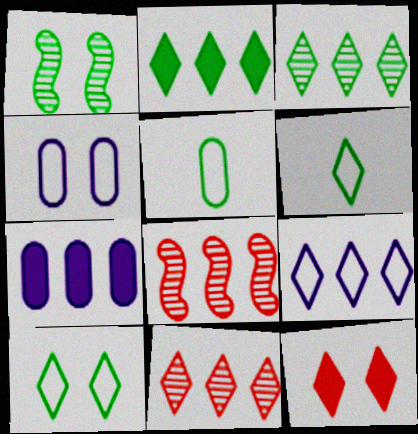[[1, 2, 5], 
[1, 4, 12], 
[2, 9, 11]]